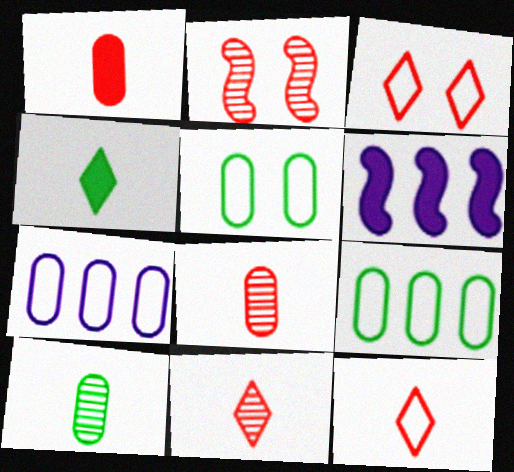[[2, 4, 7], 
[3, 6, 10], 
[5, 6, 11]]